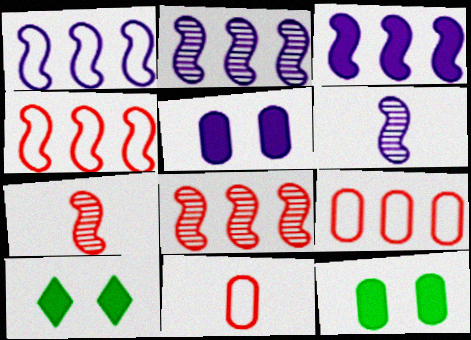[[1, 2, 3], 
[2, 10, 11], 
[6, 9, 10]]